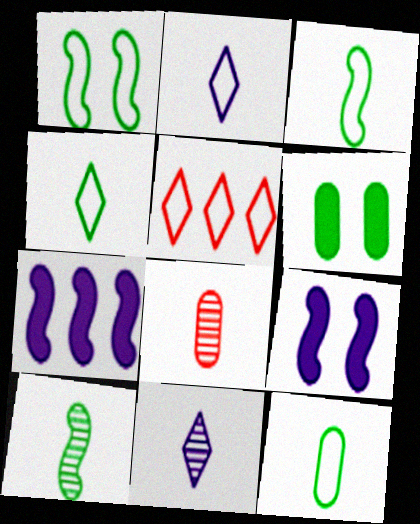[[3, 4, 12], 
[8, 10, 11]]